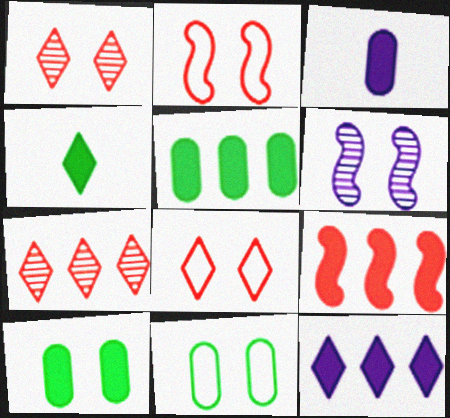[[5, 9, 12], 
[6, 8, 10]]